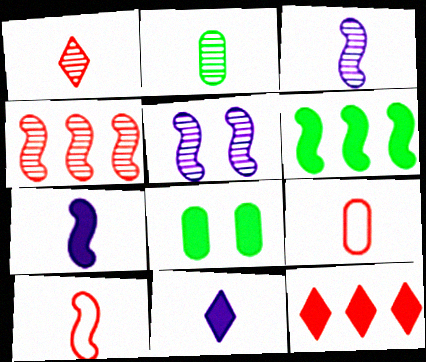[[1, 2, 3], 
[2, 10, 11], 
[5, 6, 10], 
[7, 8, 12]]